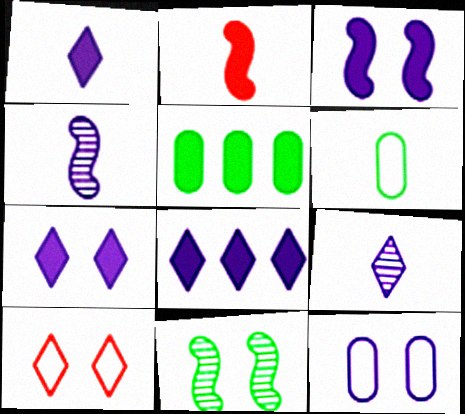[[1, 7, 8], 
[2, 5, 7], 
[2, 6, 9], 
[4, 5, 10], 
[4, 8, 12]]